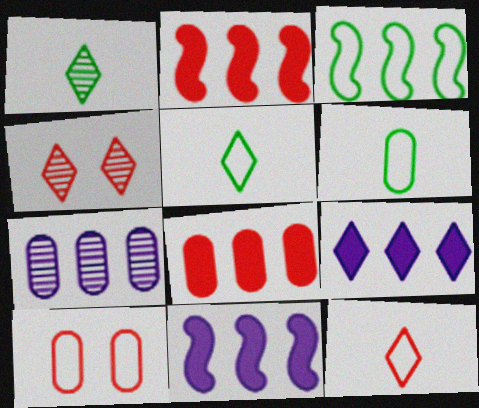[[1, 10, 11], 
[4, 5, 9], 
[4, 6, 11]]